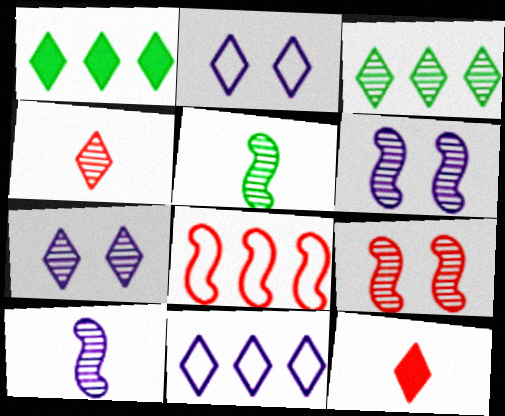[[1, 2, 4], 
[2, 3, 12], 
[3, 4, 7]]